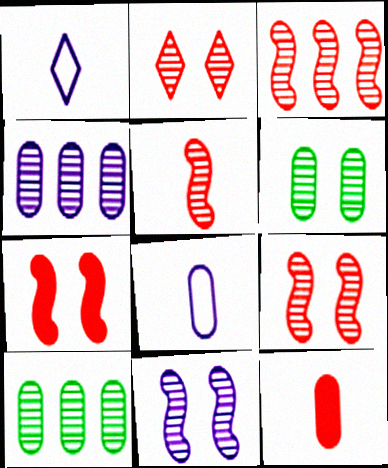[[1, 7, 10], 
[2, 6, 11], 
[3, 5, 9]]